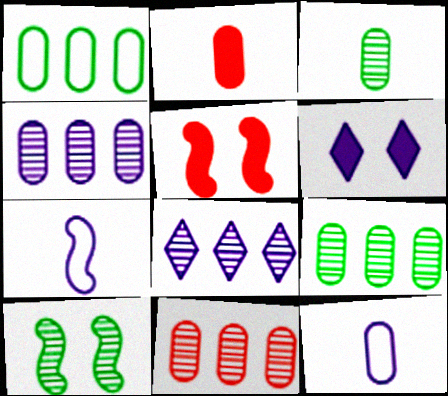[[2, 3, 12], 
[4, 6, 7], 
[4, 9, 11]]